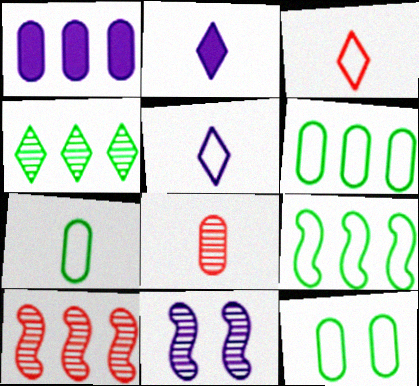[[1, 5, 11], 
[1, 8, 12], 
[2, 10, 12], 
[4, 8, 11], 
[6, 7, 12]]